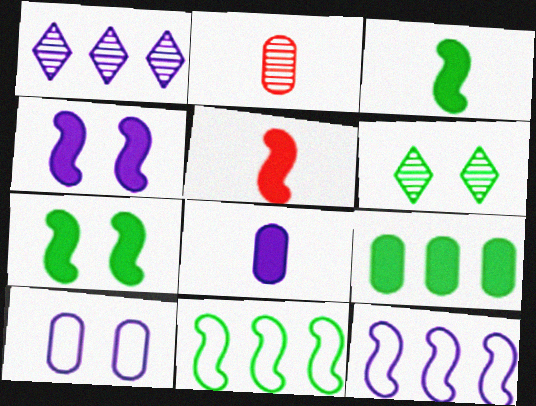[[2, 9, 10]]